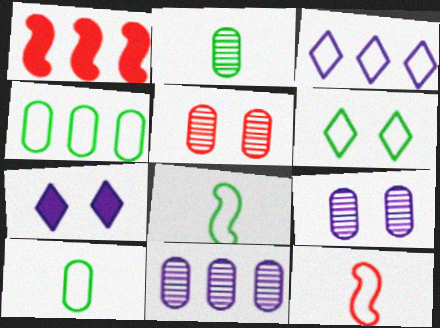[[2, 5, 11], 
[4, 6, 8]]